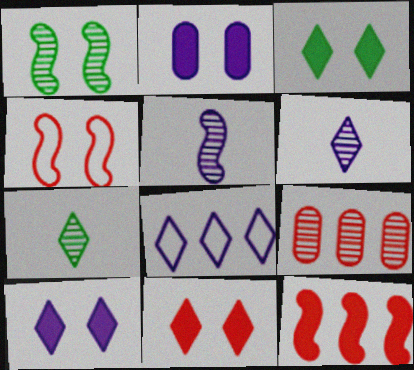[[1, 6, 9], 
[2, 5, 8], 
[3, 10, 11], 
[6, 8, 10], 
[7, 8, 11]]